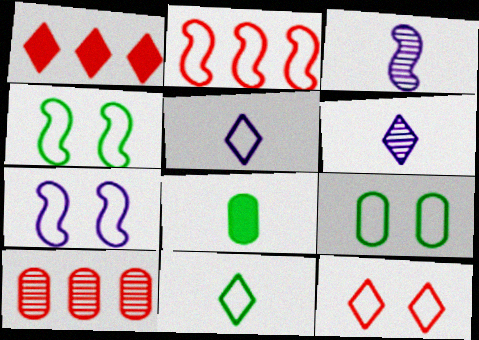[[1, 2, 10], 
[1, 3, 9], 
[2, 5, 9], 
[7, 9, 12]]